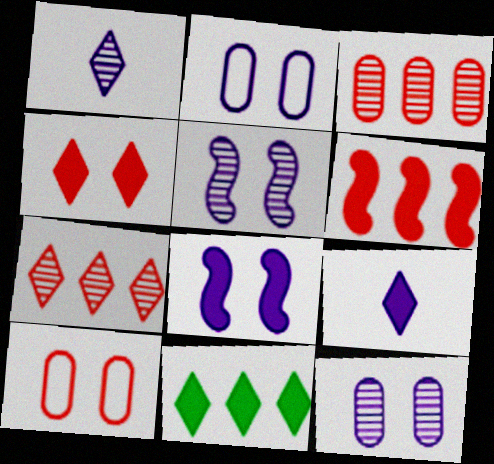[[4, 9, 11]]